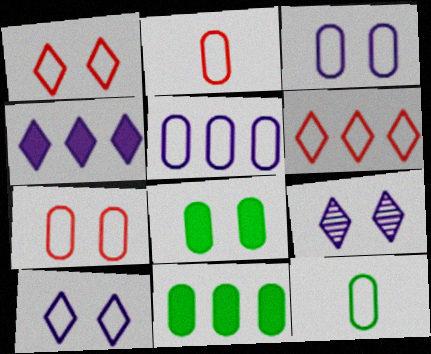[[5, 7, 12]]